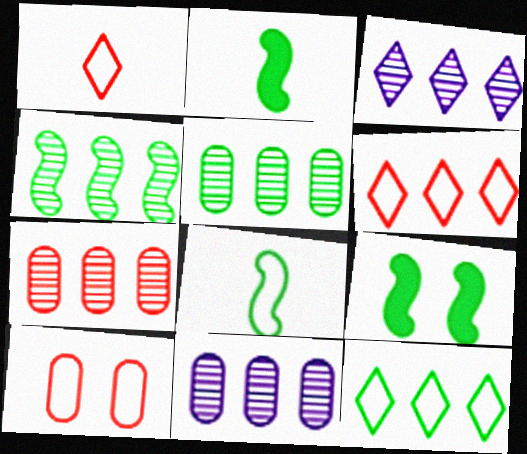[[1, 9, 11], 
[2, 3, 10], 
[3, 4, 7], 
[4, 8, 9], 
[5, 7, 11]]